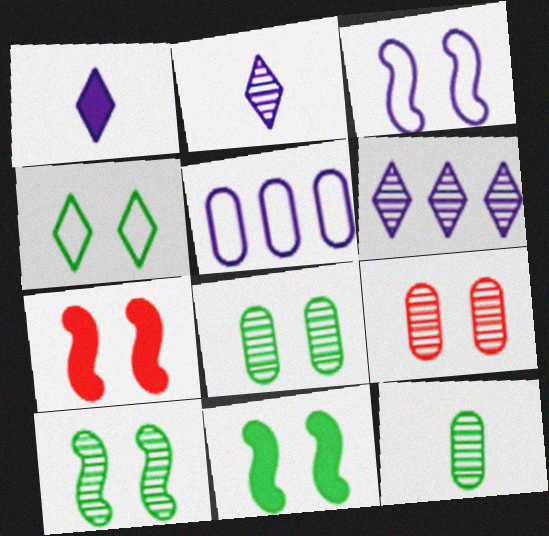[[3, 7, 10], 
[4, 8, 11]]